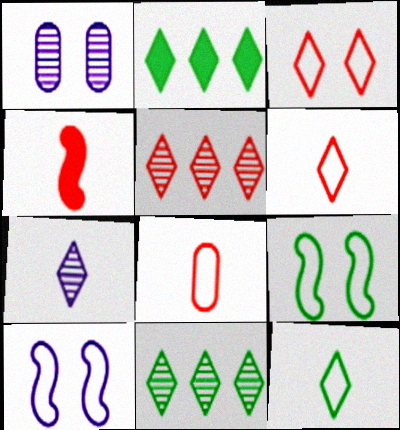[[2, 3, 7]]